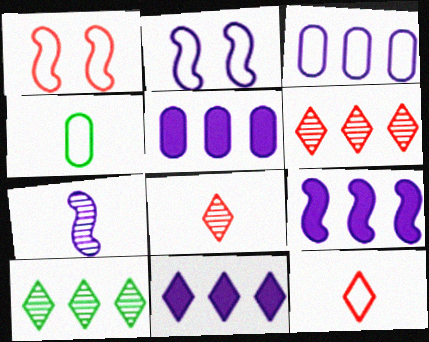[[2, 7, 9], 
[5, 9, 11]]